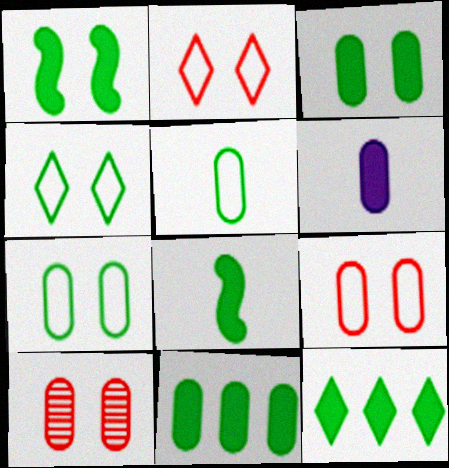[[3, 8, 12]]